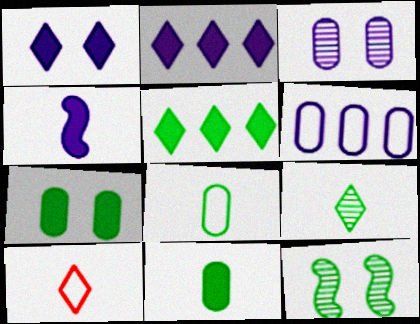[[5, 8, 12]]